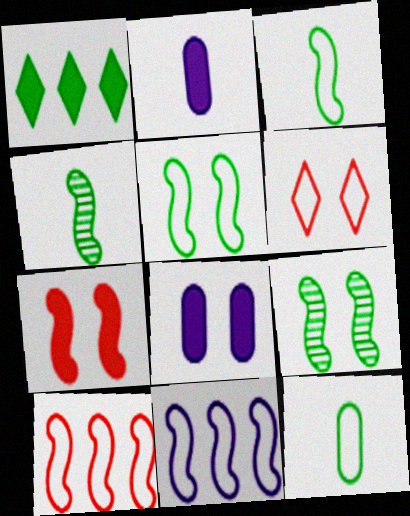[[1, 2, 7], 
[1, 9, 12], 
[4, 7, 11], 
[6, 8, 9], 
[6, 11, 12]]